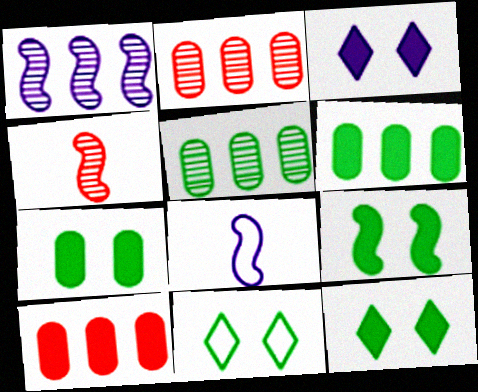[[2, 8, 12], 
[7, 9, 12]]